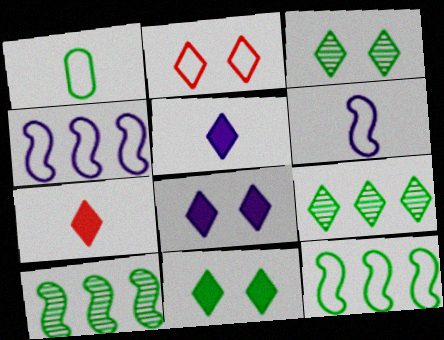[[1, 2, 4], 
[1, 10, 11], 
[2, 3, 8], 
[2, 5, 9]]